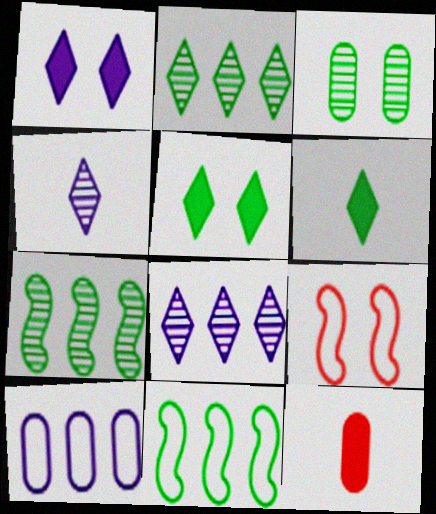[[1, 3, 9], 
[3, 6, 11], 
[3, 10, 12]]